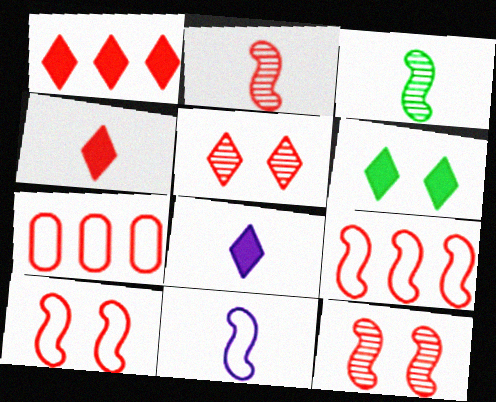[[1, 6, 8], 
[4, 7, 12]]